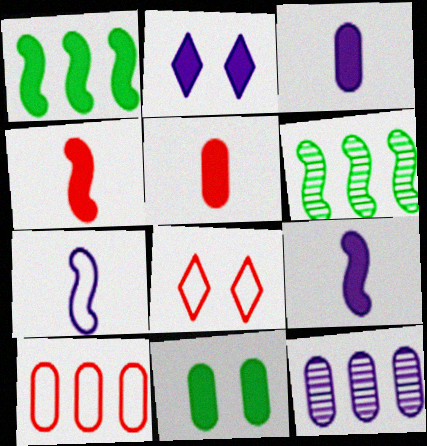[[1, 2, 5], 
[2, 7, 12], 
[3, 6, 8]]